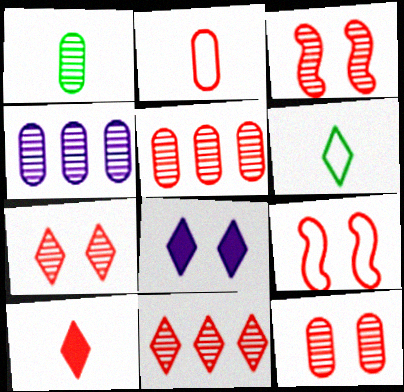[[1, 4, 12], 
[3, 7, 12], 
[5, 9, 10], 
[6, 8, 11]]